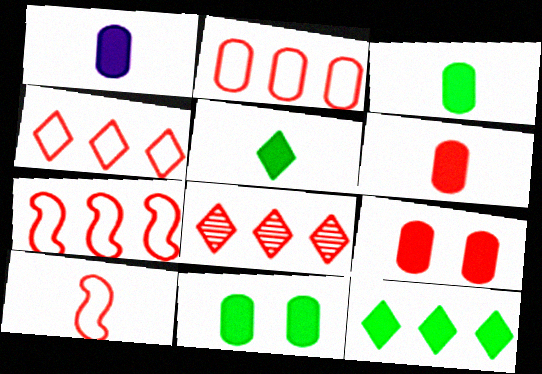[[1, 3, 6], 
[2, 4, 7], 
[8, 9, 10]]